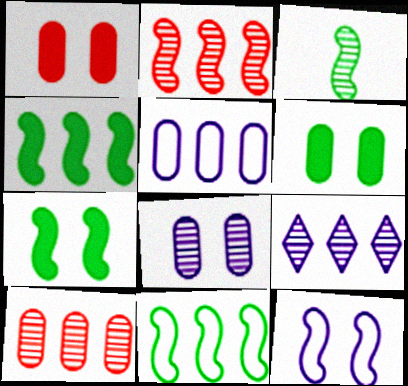[[3, 7, 11]]